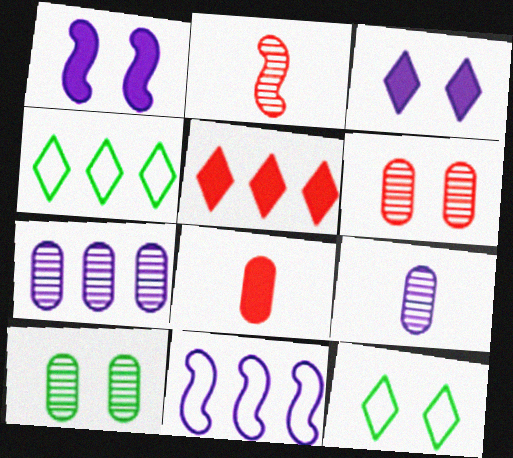[[1, 6, 12], 
[3, 9, 11]]